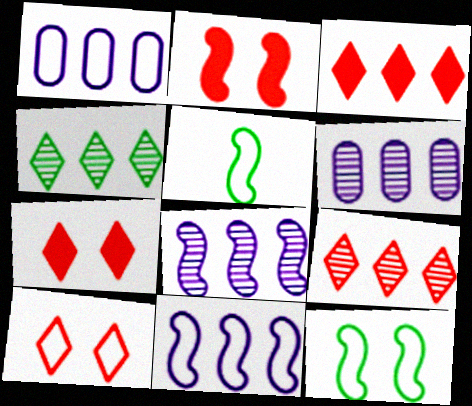[[1, 5, 10], 
[2, 5, 8], 
[5, 6, 7]]